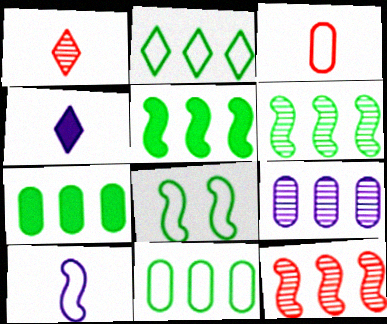[[2, 6, 7]]